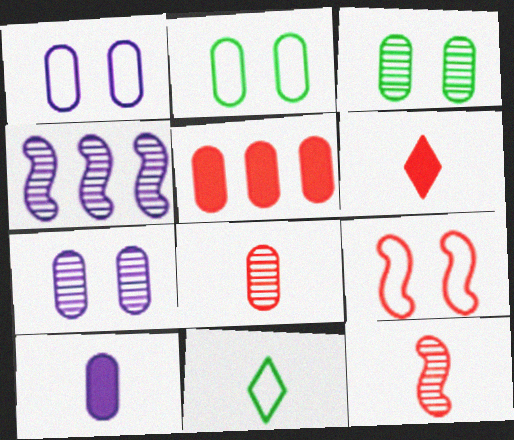[[2, 4, 6], 
[10, 11, 12]]